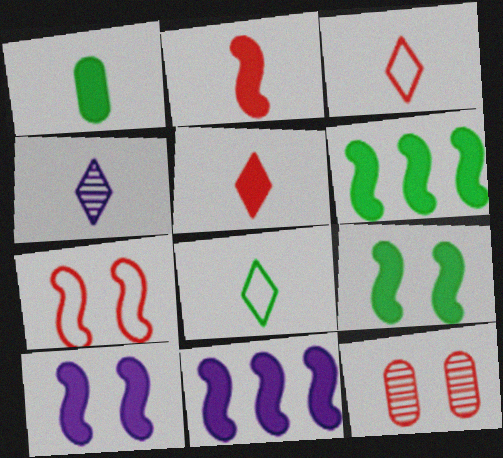[[2, 6, 10], 
[2, 9, 11], 
[4, 5, 8], 
[8, 11, 12]]